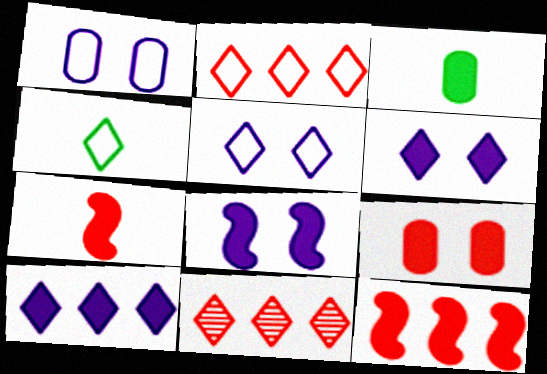[[2, 4, 5], 
[3, 6, 12], 
[4, 6, 11]]